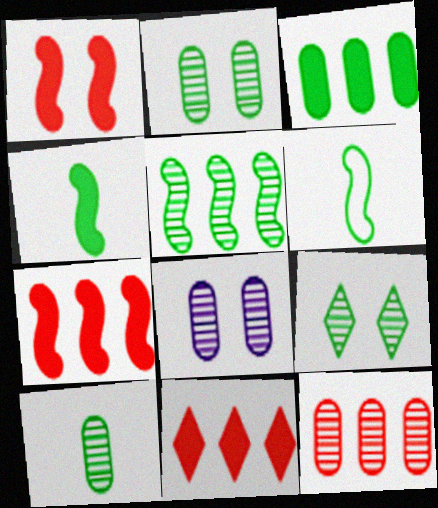[[3, 6, 9], 
[5, 9, 10], 
[6, 8, 11], 
[8, 10, 12]]